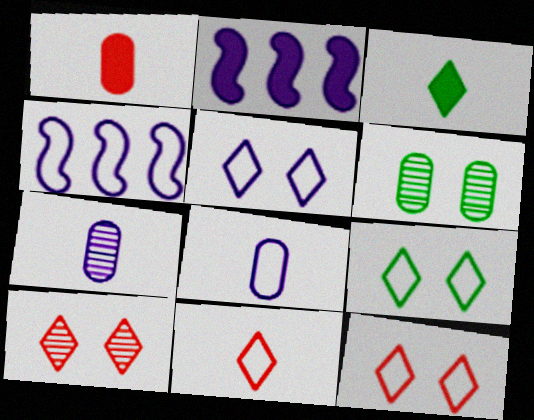[[2, 5, 7], 
[2, 6, 11], 
[4, 5, 8], 
[5, 9, 12]]